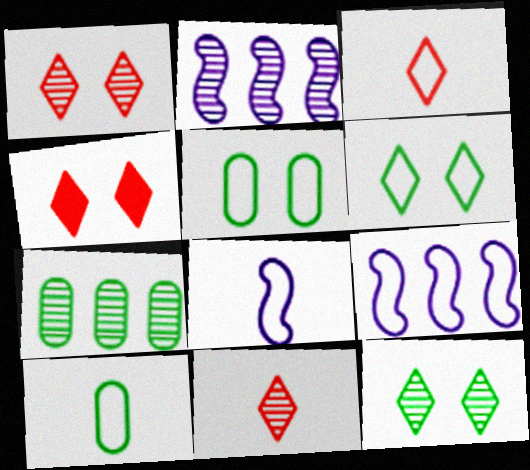[[2, 4, 10], 
[3, 5, 9], 
[3, 8, 10], 
[4, 7, 8]]